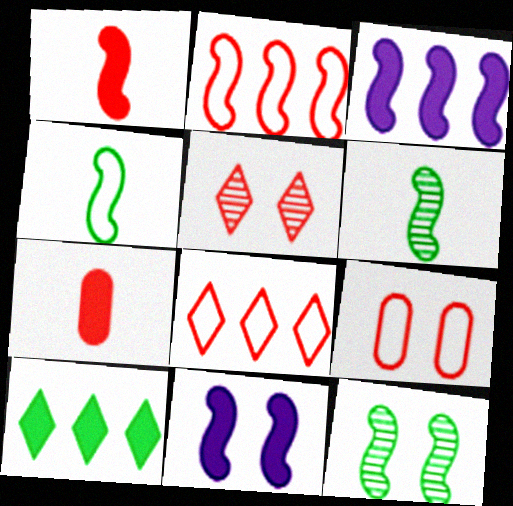[[2, 5, 7], 
[2, 6, 11], 
[7, 10, 11]]